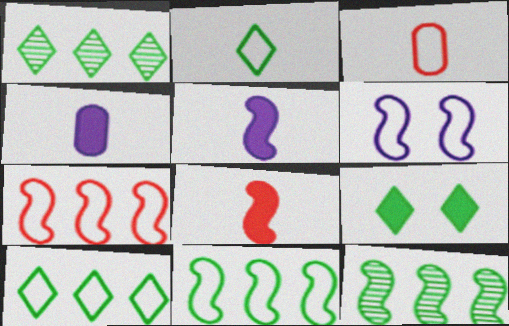[[1, 2, 9], 
[3, 6, 10], 
[6, 8, 12]]